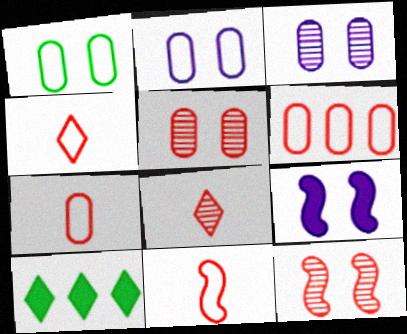[[3, 10, 11], 
[4, 7, 11]]